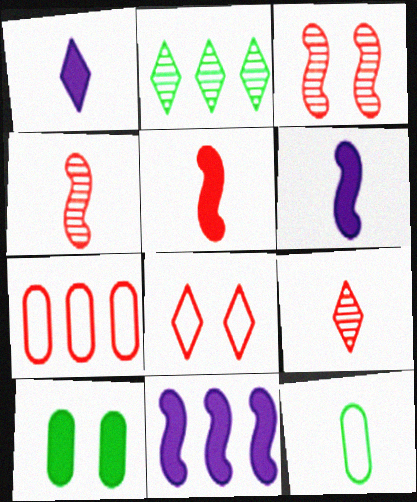[[1, 2, 8], 
[1, 4, 12], 
[2, 7, 11], 
[6, 9, 12]]